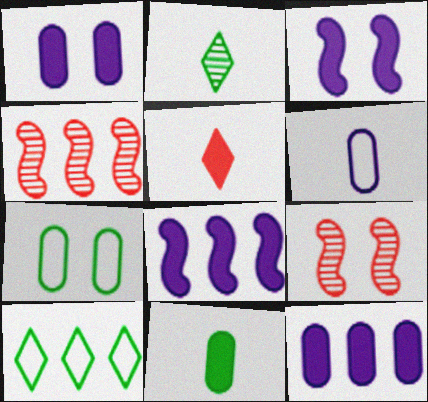[[4, 10, 12]]